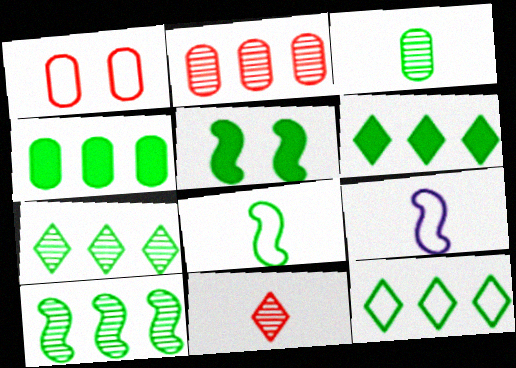[[1, 9, 12], 
[3, 5, 12], 
[4, 10, 12], 
[5, 8, 10], 
[6, 7, 12]]